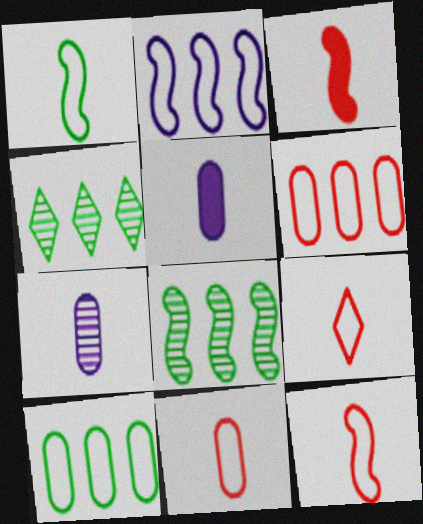[[9, 11, 12]]